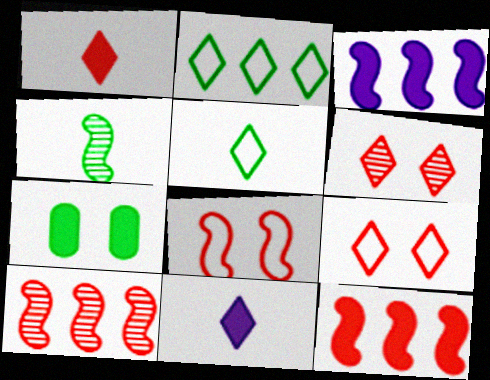[[1, 3, 7], 
[2, 4, 7], 
[2, 6, 11], 
[3, 4, 8], 
[7, 11, 12]]